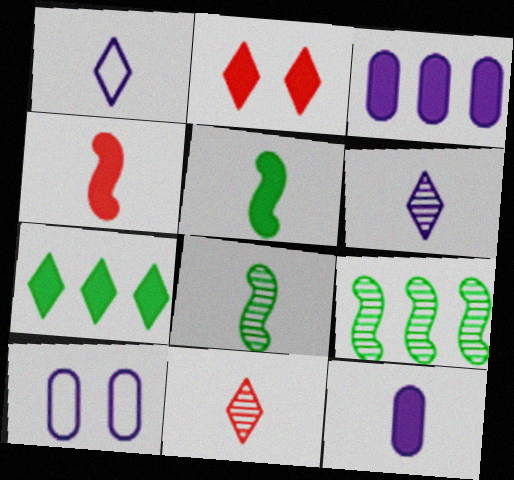[[2, 3, 5]]